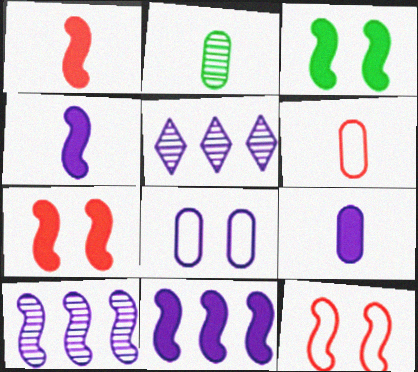[[1, 3, 11], 
[2, 6, 9], 
[3, 5, 6], 
[4, 5, 8]]